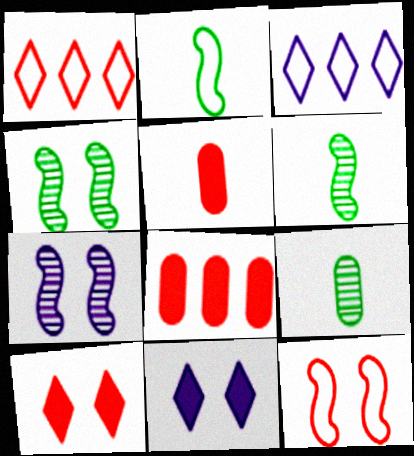[[3, 4, 5]]